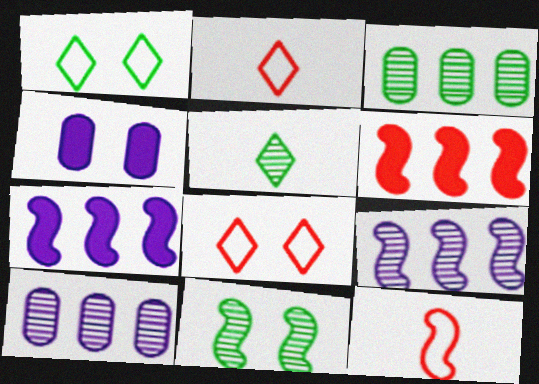[[3, 5, 11], 
[4, 8, 11], 
[7, 11, 12]]